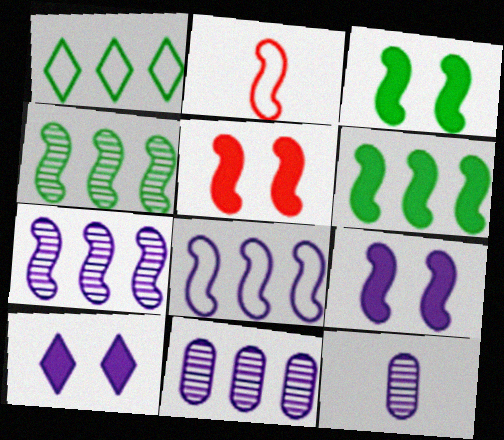[[1, 5, 12], 
[2, 3, 7], 
[2, 4, 9], 
[3, 5, 9], 
[8, 10, 12]]